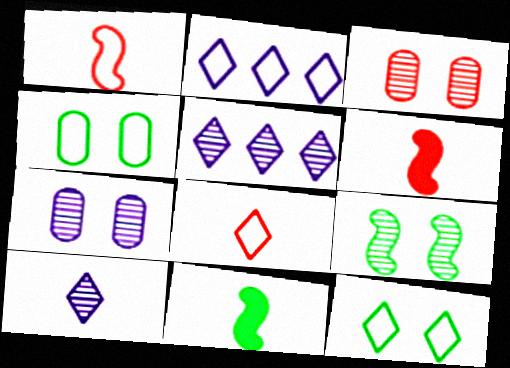[[1, 2, 4], 
[2, 3, 11], 
[2, 8, 12], 
[4, 5, 6]]